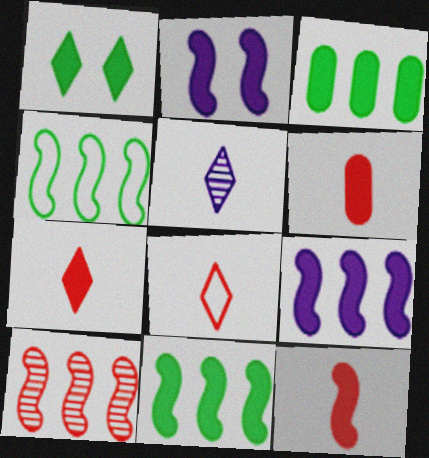[[1, 6, 9], 
[2, 3, 7], 
[2, 11, 12], 
[4, 9, 10], 
[6, 7, 12]]